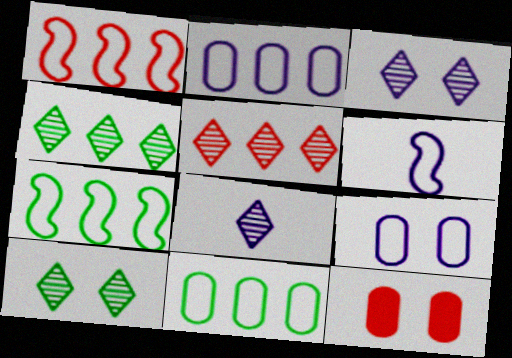[[4, 6, 12], 
[5, 8, 10], 
[7, 8, 12]]